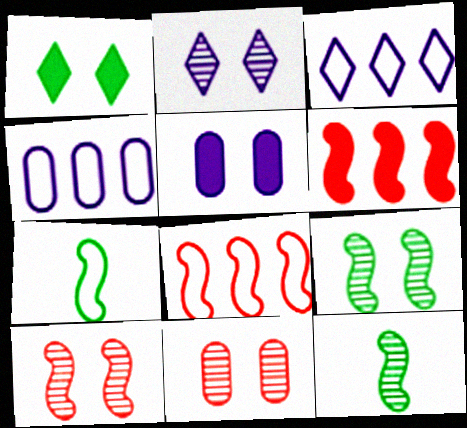[[2, 9, 11]]